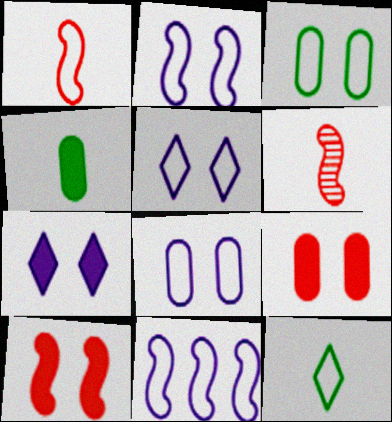[[2, 5, 8]]